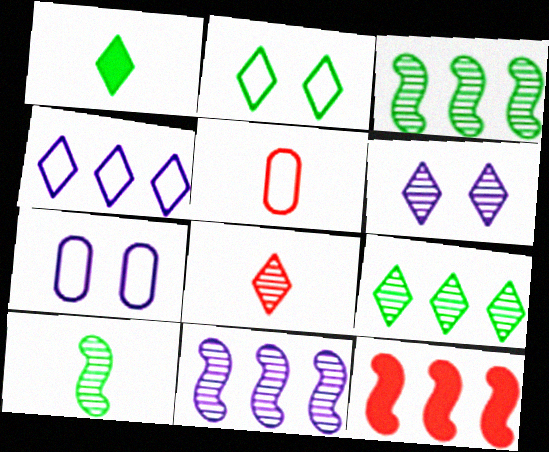[[1, 2, 9], 
[6, 8, 9]]